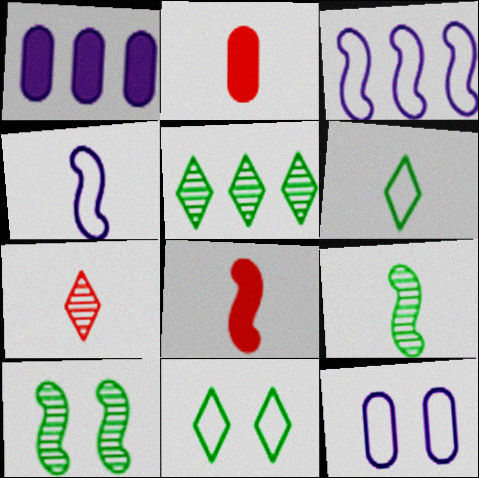[[3, 8, 10], 
[4, 8, 9], 
[5, 8, 12]]